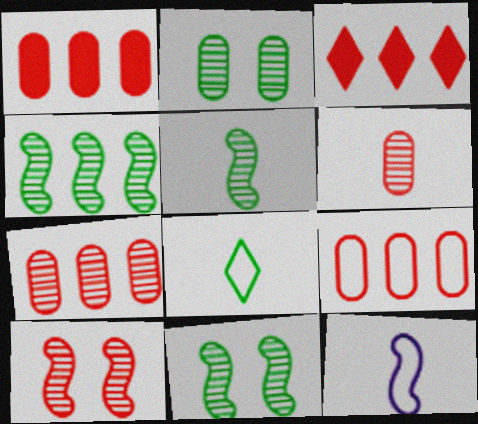[[1, 7, 9], 
[2, 3, 12], 
[4, 5, 11]]